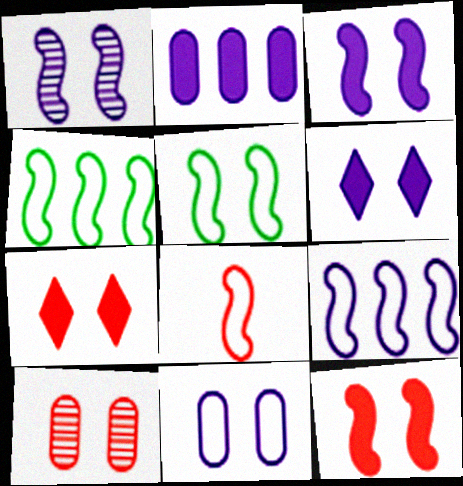[[1, 5, 12], 
[1, 6, 11], 
[5, 6, 10], 
[5, 8, 9]]